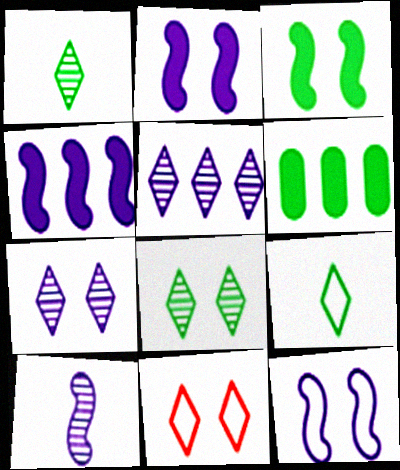[[4, 10, 12], 
[6, 10, 11]]